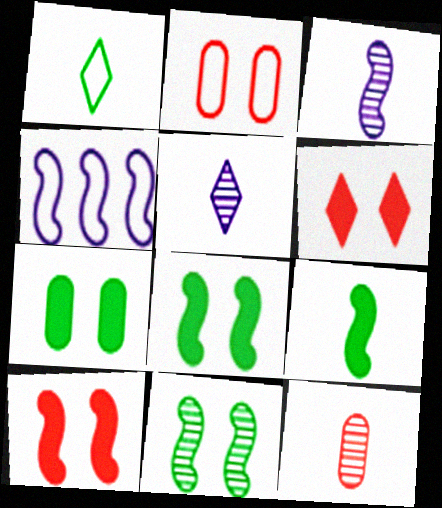[[1, 2, 4]]